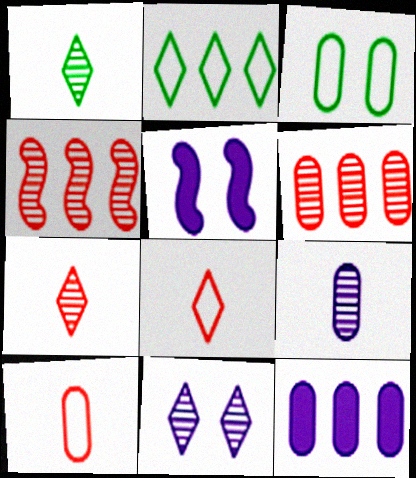[[2, 4, 12]]